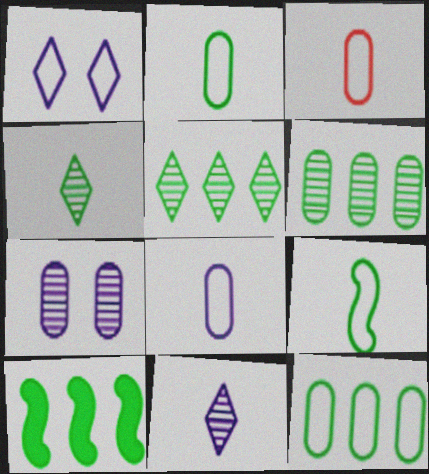[[2, 3, 8], 
[5, 10, 12]]